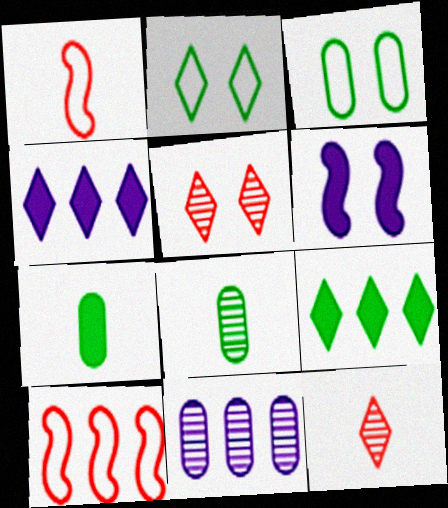[[2, 4, 12], 
[3, 5, 6], 
[9, 10, 11]]